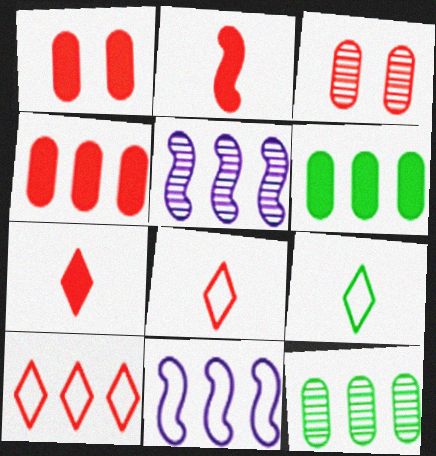[[1, 5, 9], 
[2, 3, 10], 
[5, 6, 10]]